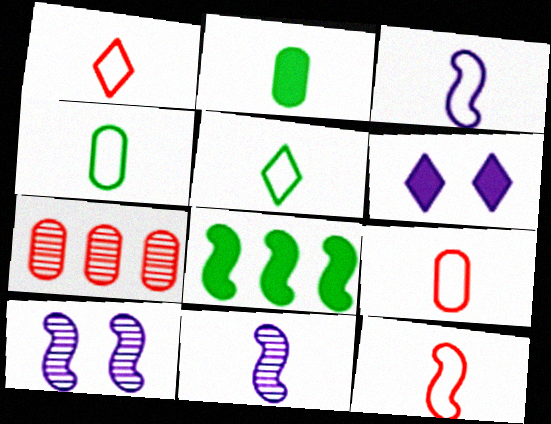[[1, 2, 11], 
[1, 3, 4], 
[1, 9, 12], 
[3, 5, 9], 
[8, 10, 12]]